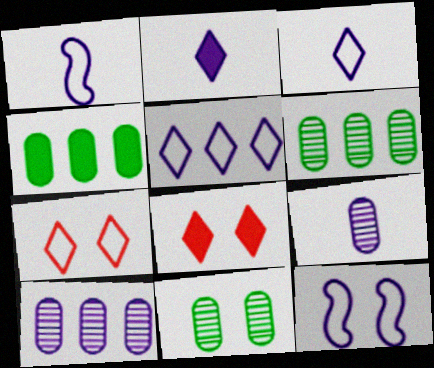[[1, 2, 9], 
[1, 6, 8], 
[2, 10, 12], 
[8, 11, 12]]